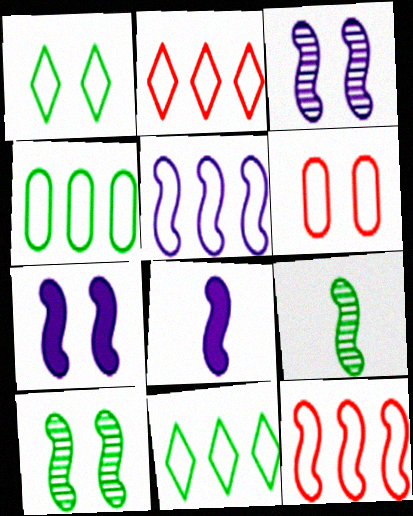[[2, 4, 5], 
[3, 5, 8], 
[7, 9, 12], 
[8, 10, 12]]